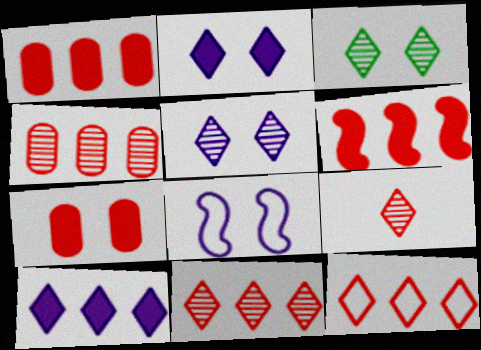[[3, 7, 8], 
[4, 6, 12]]